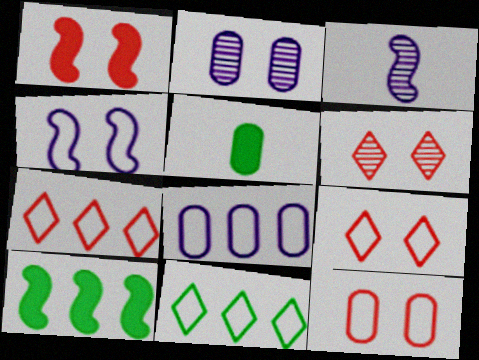[[1, 6, 12]]